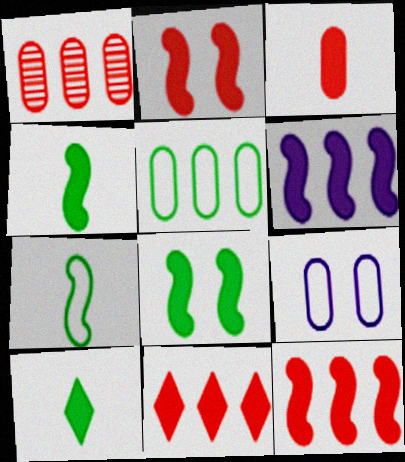[[2, 3, 11], 
[2, 4, 6]]